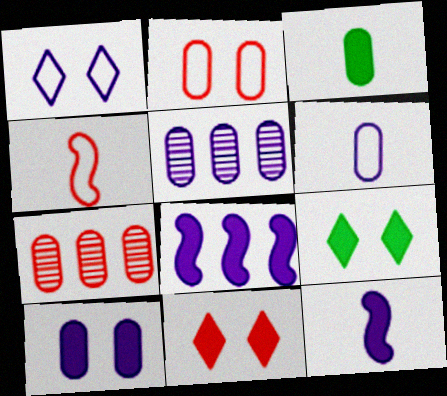[[1, 5, 12], 
[2, 3, 5], 
[3, 8, 11], 
[4, 5, 9], 
[4, 7, 11], 
[5, 6, 10]]